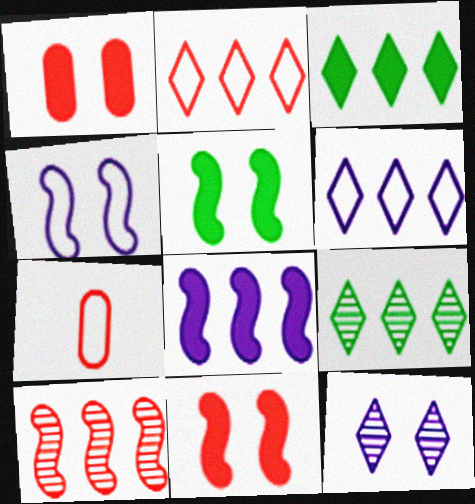[]